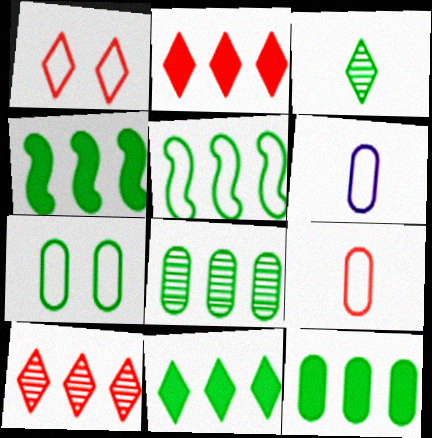[[1, 5, 6], 
[3, 4, 7], 
[4, 11, 12], 
[5, 8, 11]]